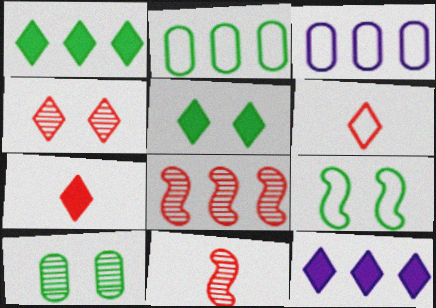[[1, 3, 8], 
[2, 8, 12], 
[3, 5, 11], 
[3, 6, 9], 
[5, 7, 12], 
[5, 9, 10]]